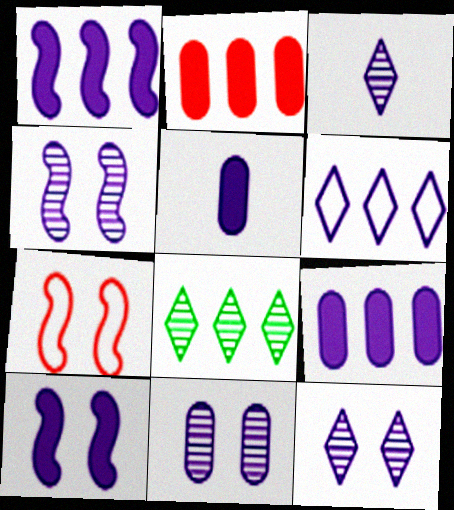[[4, 5, 6], 
[4, 11, 12], 
[5, 7, 8]]